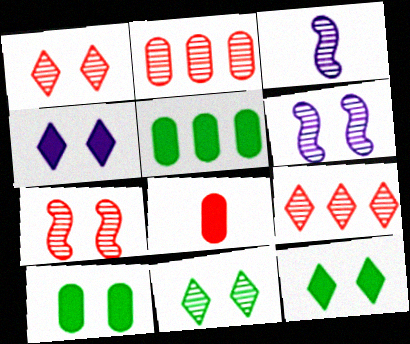[[2, 3, 11]]